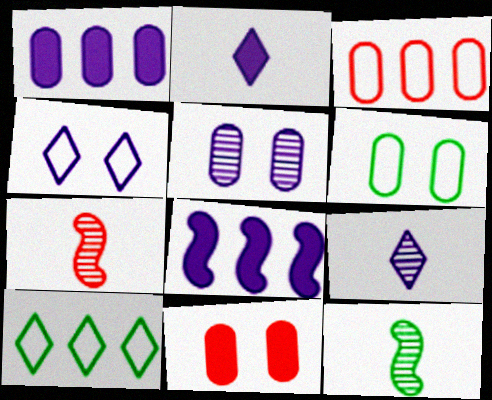[[5, 6, 11]]